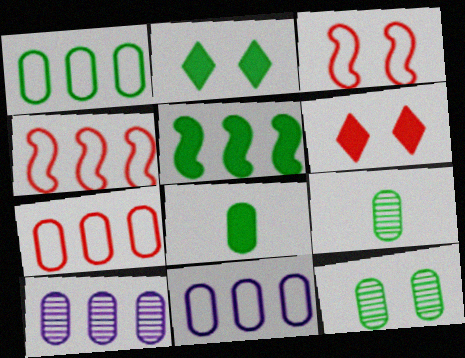[[1, 7, 11], 
[1, 8, 12], 
[2, 5, 8]]